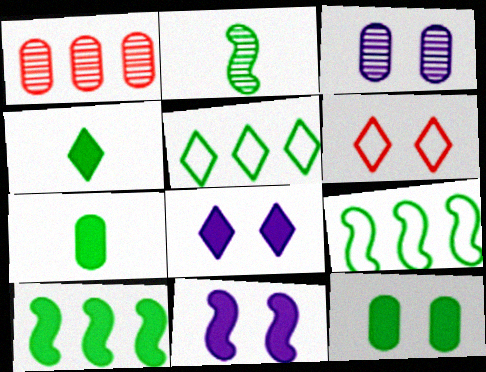[[2, 5, 12], 
[4, 10, 12]]